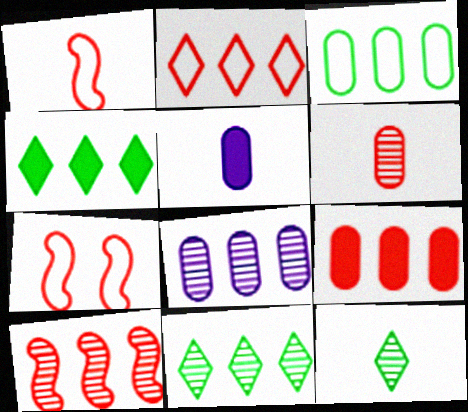[[1, 5, 12], 
[2, 9, 10], 
[3, 8, 9], 
[5, 7, 11], 
[8, 10, 11]]